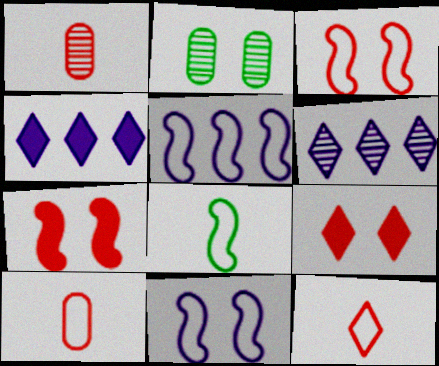[[2, 9, 11], 
[3, 5, 8]]